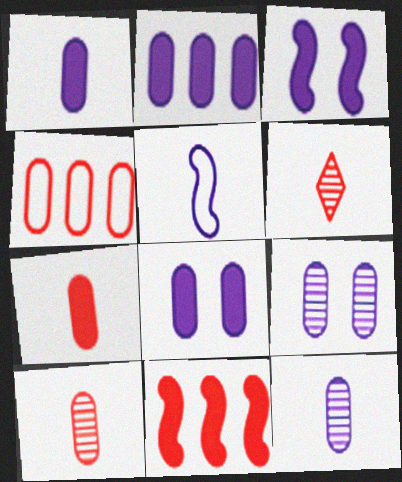[[1, 2, 8]]